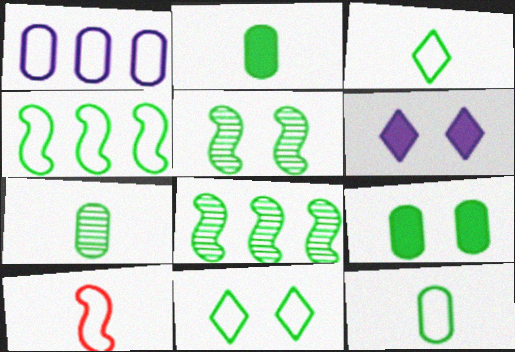[[1, 10, 11], 
[2, 7, 12], 
[2, 8, 11], 
[3, 8, 9], 
[4, 11, 12], 
[5, 9, 11]]